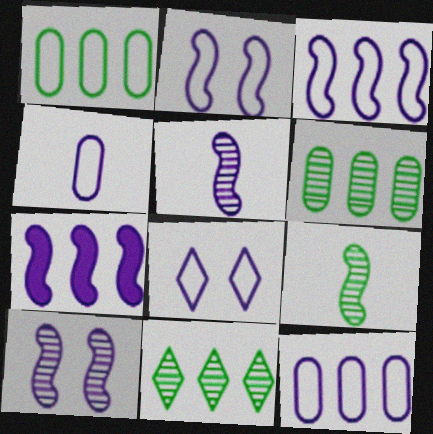[[2, 5, 7], 
[3, 4, 8]]